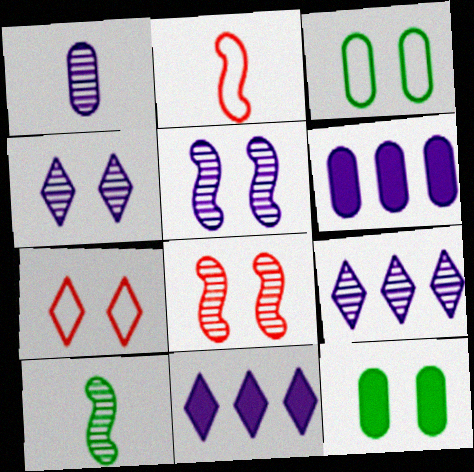[[1, 5, 9], 
[2, 9, 12], 
[5, 7, 12], 
[6, 7, 10]]